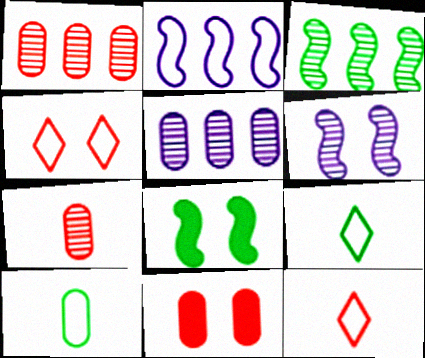[[2, 4, 10], 
[5, 8, 12], 
[5, 10, 11]]